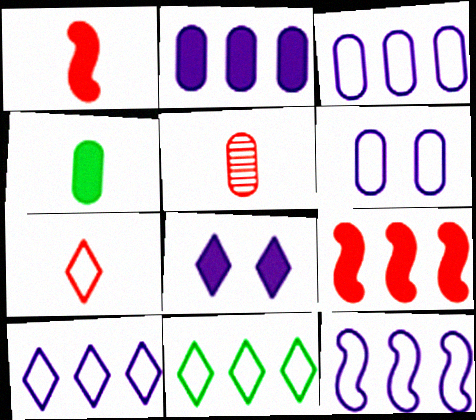[[1, 5, 7], 
[3, 10, 12], 
[4, 8, 9]]